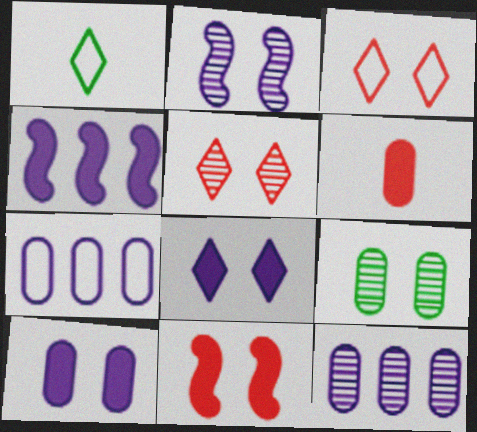[[1, 11, 12], 
[2, 5, 9], 
[6, 7, 9]]